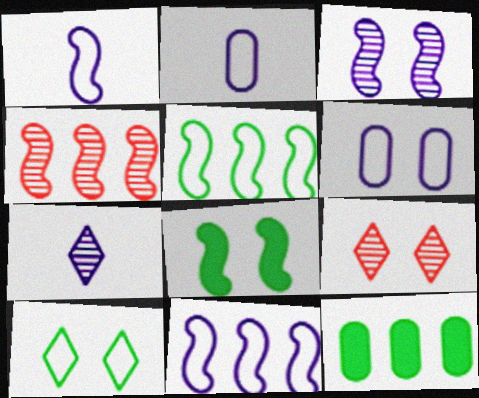[[1, 4, 8], 
[1, 9, 12], 
[6, 8, 9]]